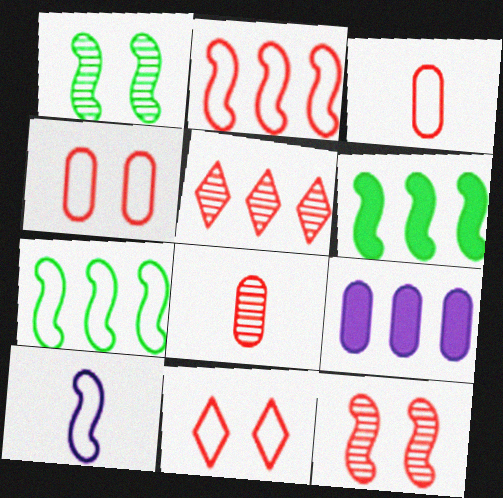[[2, 3, 11], 
[5, 7, 9], 
[5, 8, 12], 
[6, 10, 12]]